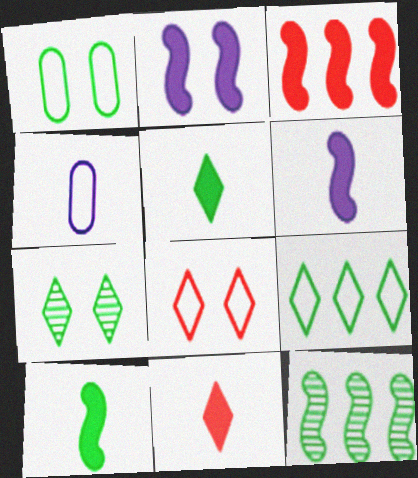[[1, 5, 12], 
[2, 3, 10], 
[3, 4, 7], 
[5, 7, 9]]